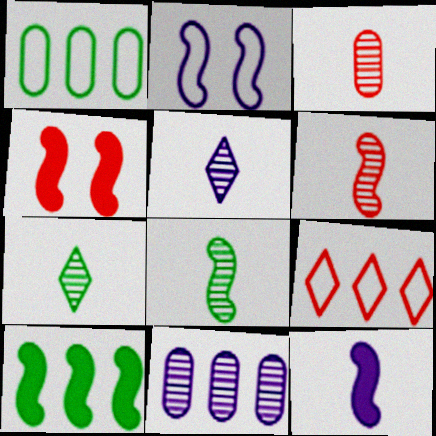[[1, 4, 5], 
[2, 6, 10], 
[3, 4, 9], 
[3, 5, 8], 
[4, 10, 12], 
[9, 10, 11]]